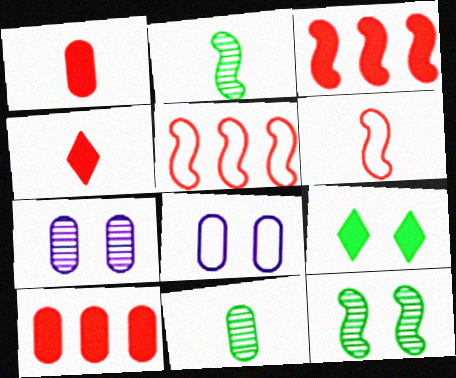[[8, 10, 11]]